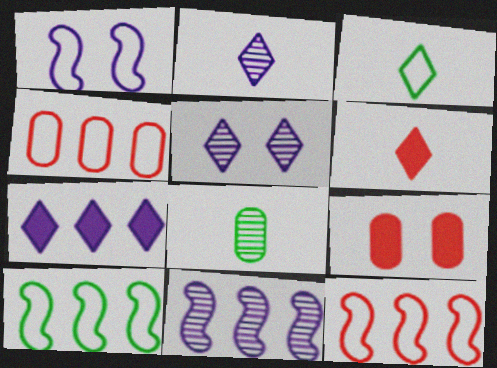[[1, 3, 4], 
[2, 3, 6], 
[2, 9, 10], 
[3, 9, 11]]